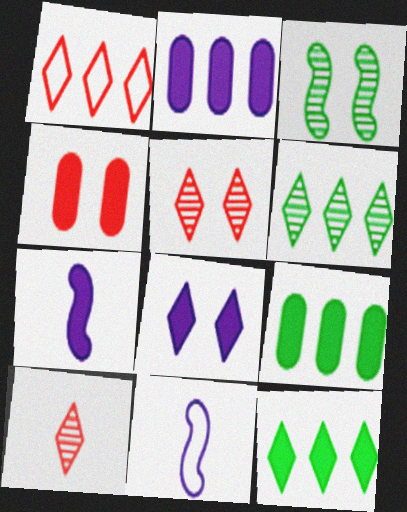[[2, 7, 8], 
[4, 6, 11], 
[4, 7, 12], 
[5, 9, 11]]